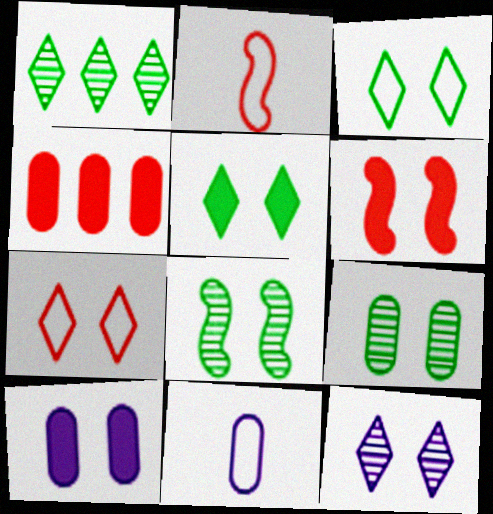[[1, 2, 10], 
[1, 6, 11], 
[4, 9, 11], 
[5, 6, 10], 
[5, 7, 12], 
[7, 8, 10]]